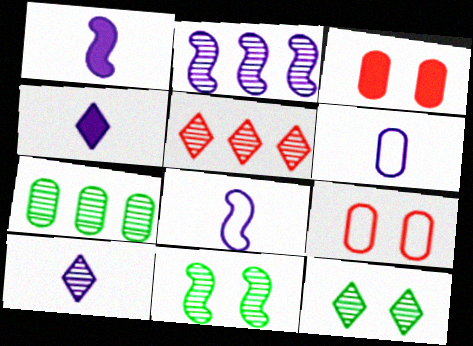[[1, 6, 10], 
[2, 5, 7], 
[3, 6, 7], 
[5, 10, 12]]